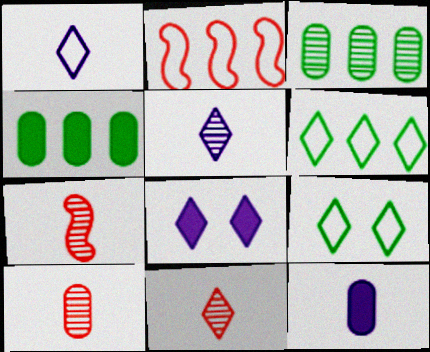[[6, 8, 11], 
[7, 10, 11]]